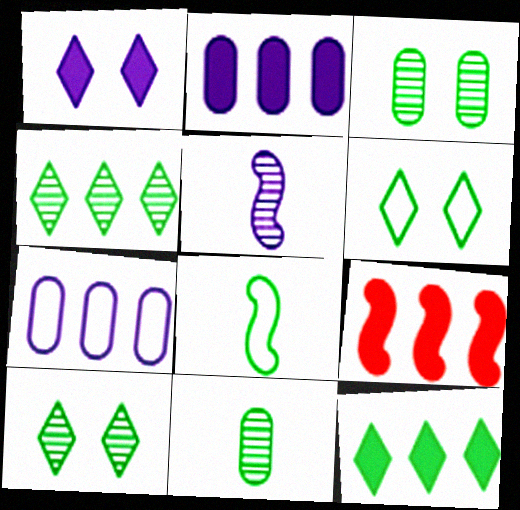[[1, 5, 7], 
[2, 9, 12], 
[3, 8, 12], 
[4, 7, 9]]